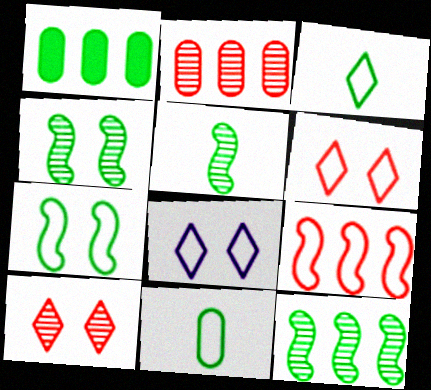[[1, 3, 4], 
[4, 5, 12], 
[8, 9, 11]]